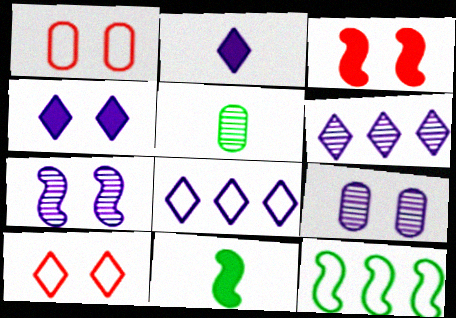[[1, 6, 11], 
[3, 5, 8]]